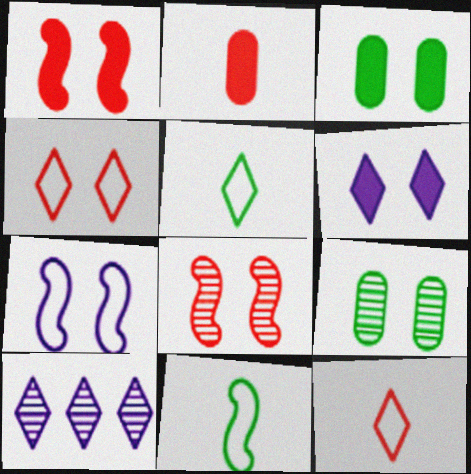[[1, 3, 6]]